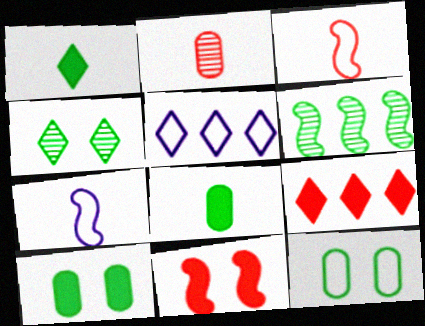[[1, 2, 7], 
[1, 6, 12], 
[3, 5, 12], 
[6, 7, 11]]